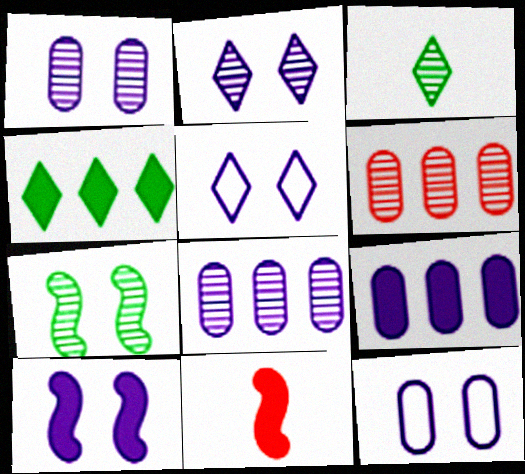[[1, 5, 10], 
[2, 10, 12]]